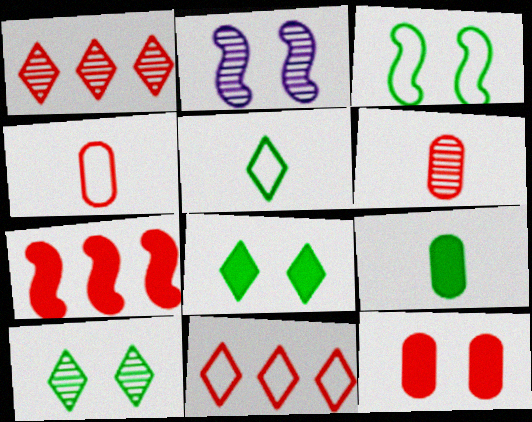[[2, 9, 11]]